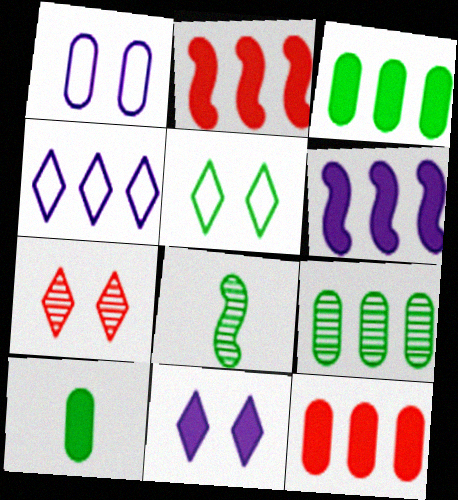[[2, 4, 9], 
[2, 10, 11], 
[3, 5, 8], 
[5, 7, 11]]